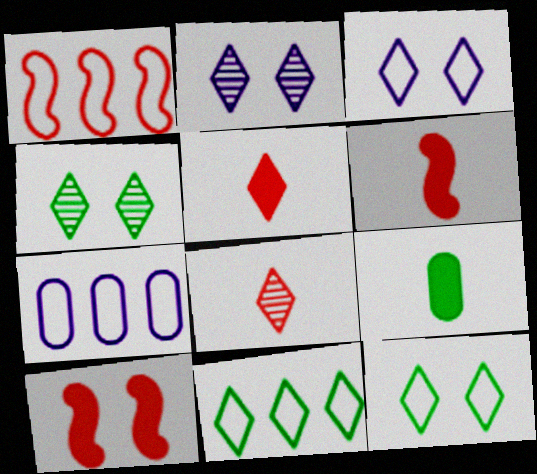[[1, 2, 9], 
[1, 7, 11], 
[2, 5, 11], 
[4, 6, 7]]